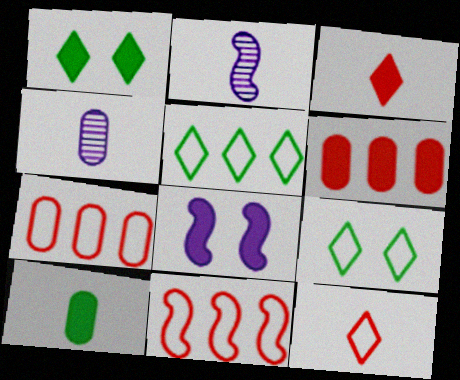[[1, 2, 7], 
[1, 4, 11], 
[2, 6, 9], 
[2, 10, 12]]